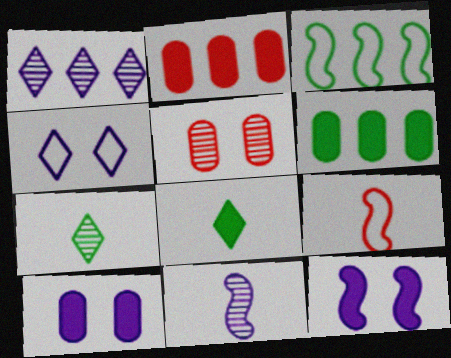[[1, 2, 3], 
[2, 8, 12]]